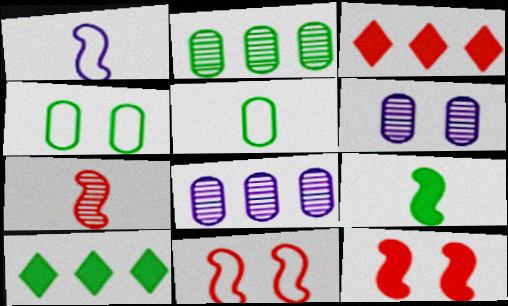[[1, 7, 9]]